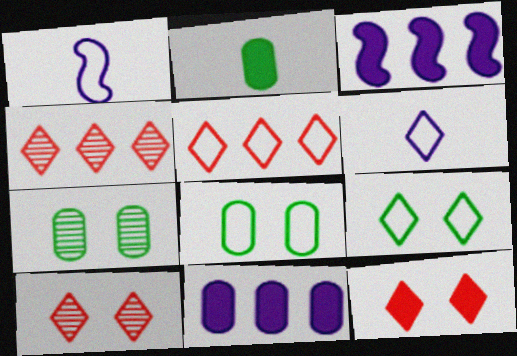[[1, 5, 8], 
[2, 3, 12], 
[5, 6, 9]]